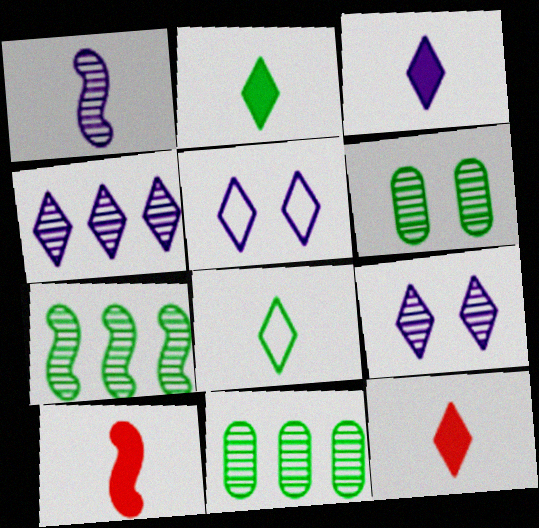[[2, 3, 12], 
[3, 4, 5], 
[5, 10, 11]]